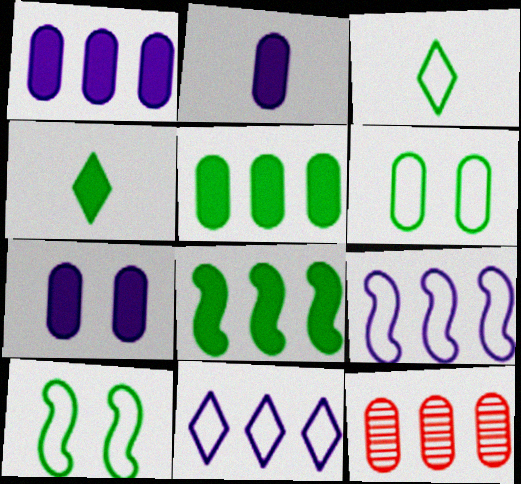[[1, 2, 7], 
[2, 6, 12], 
[8, 11, 12]]